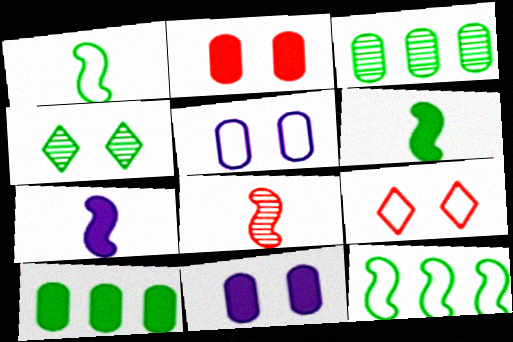[[1, 4, 10], 
[1, 7, 8], 
[3, 7, 9]]